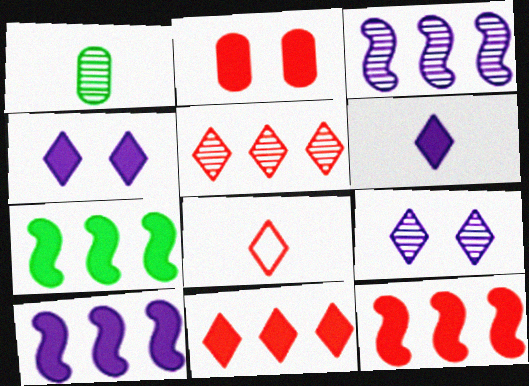[[2, 6, 7], 
[7, 10, 12]]